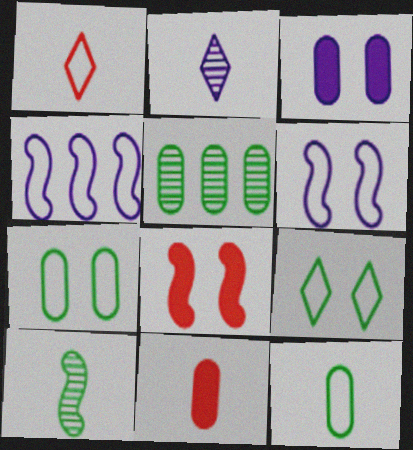[[1, 4, 7], 
[2, 3, 4], 
[4, 8, 10]]